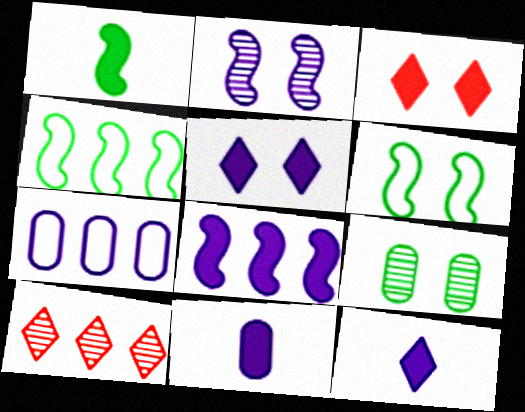[[2, 7, 12], 
[5, 8, 11], 
[6, 10, 11]]